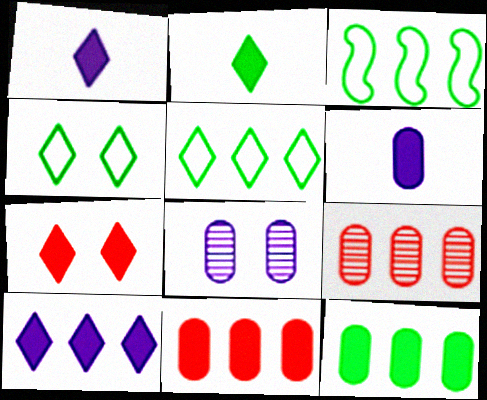[[2, 7, 10], 
[3, 9, 10]]